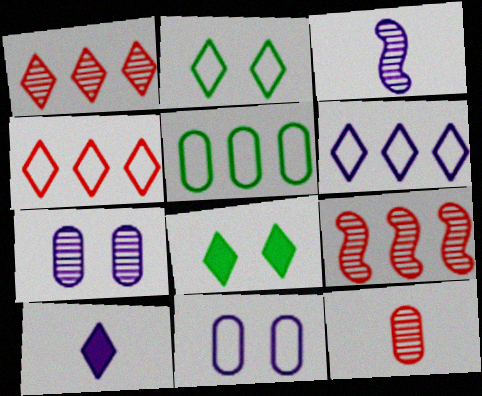[[1, 2, 10]]